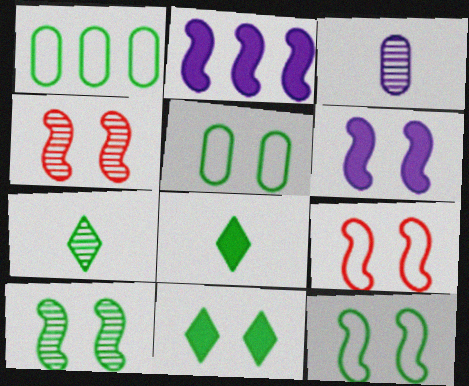[[1, 8, 10], 
[4, 6, 12], 
[5, 10, 11], 
[6, 9, 10]]